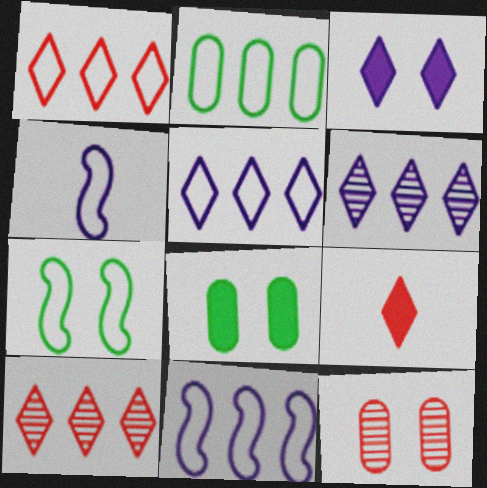[[1, 2, 11], 
[3, 7, 12], 
[4, 8, 10]]